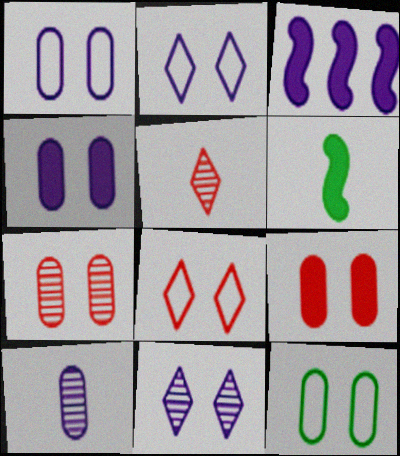[[2, 3, 10], 
[3, 5, 12], 
[4, 7, 12]]